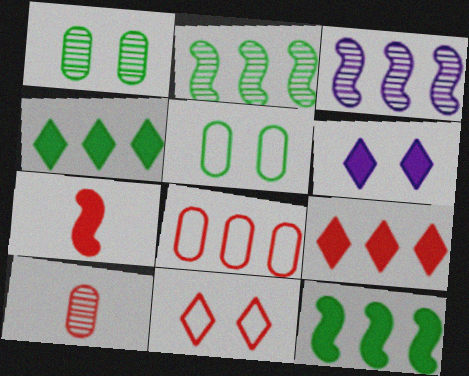[[3, 4, 8]]